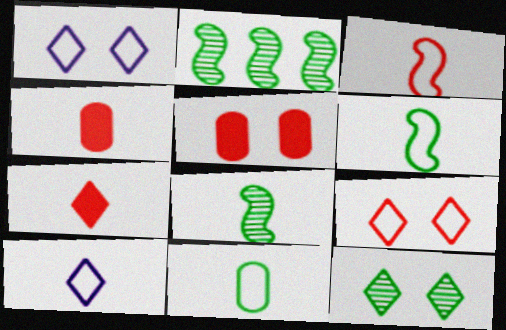[[1, 2, 4], 
[2, 5, 10], 
[3, 10, 11], 
[4, 8, 10]]